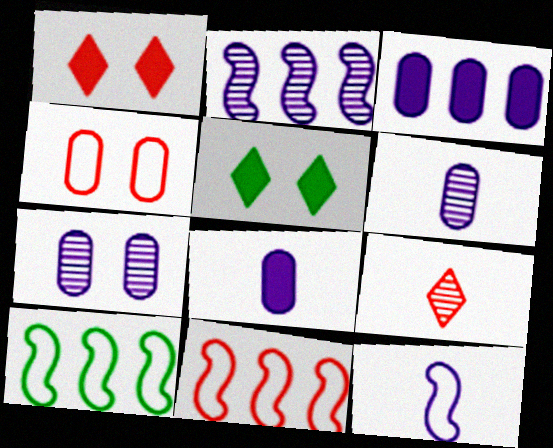[[1, 6, 10], 
[5, 6, 11]]